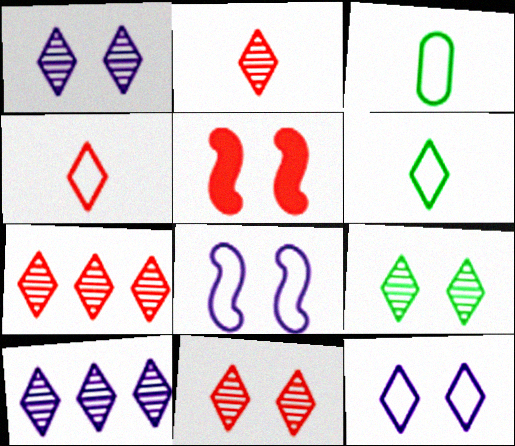[[1, 9, 11], 
[2, 7, 11], 
[2, 9, 10], 
[3, 5, 10]]